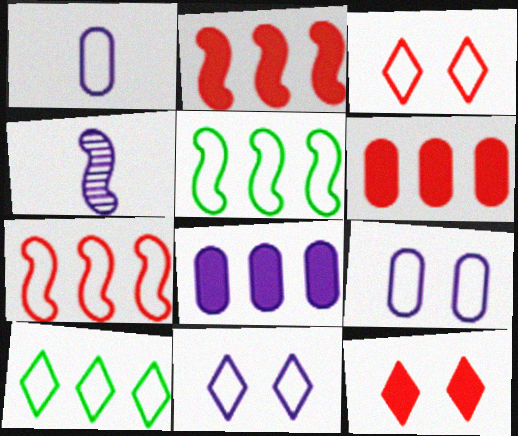[[1, 3, 5], 
[4, 8, 11]]